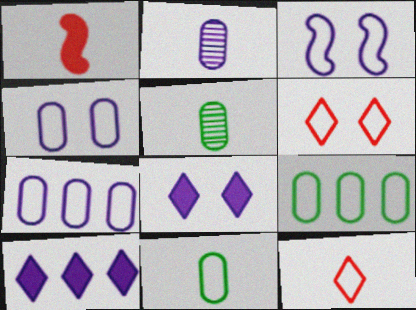[[2, 3, 10], 
[3, 9, 12]]